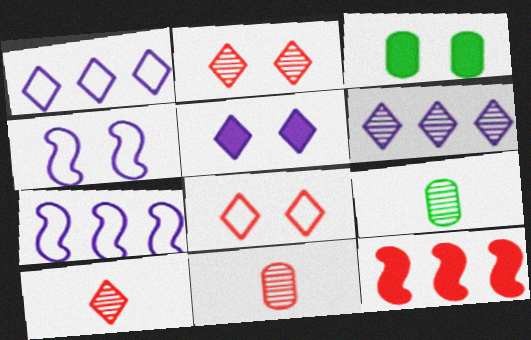[[2, 3, 4], 
[3, 7, 10], 
[8, 11, 12]]